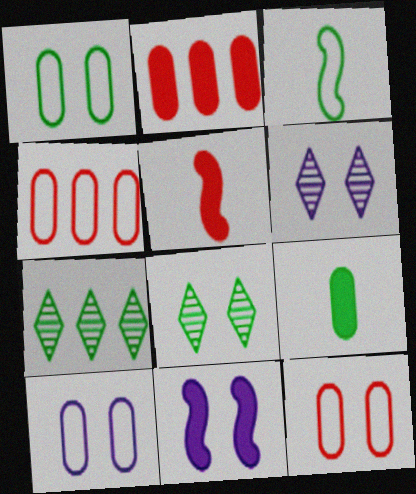[[1, 10, 12], 
[2, 3, 6], 
[5, 7, 10], 
[6, 10, 11], 
[8, 11, 12]]